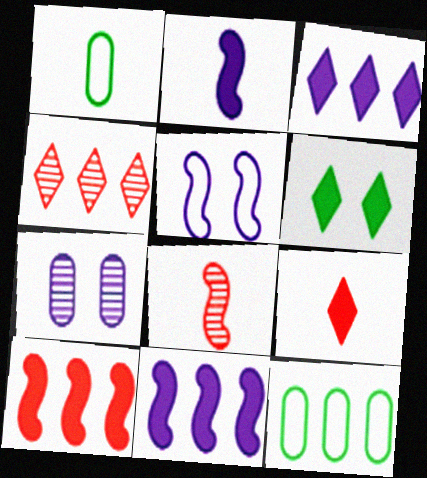[[3, 6, 9], 
[4, 11, 12]]